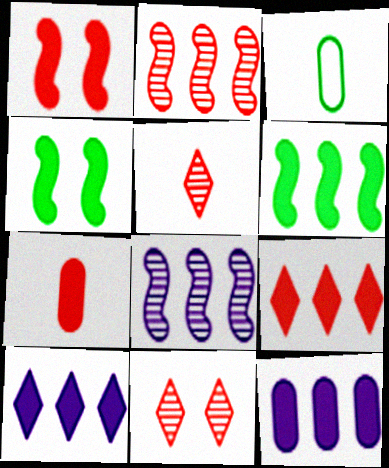[[1, 7, 9], 
[4, 7, 10], 
[6, 9, 12]]